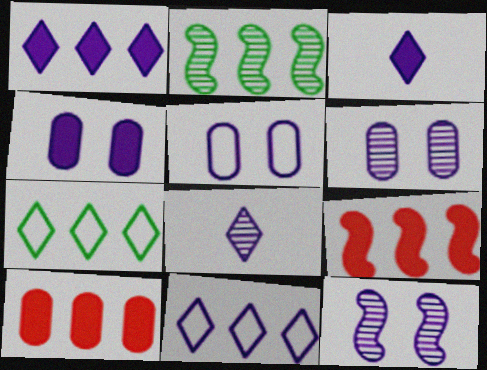[[2, 10, 11], 
[4, 5, 6]]